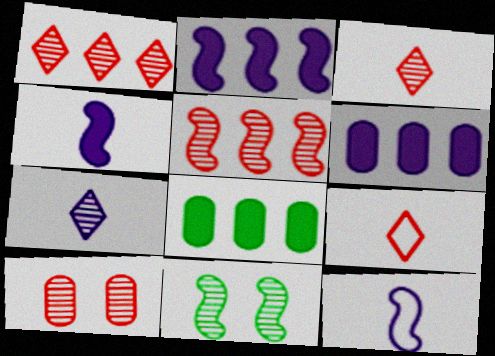[[3, 5, 10], 
[6, 9, 11]]